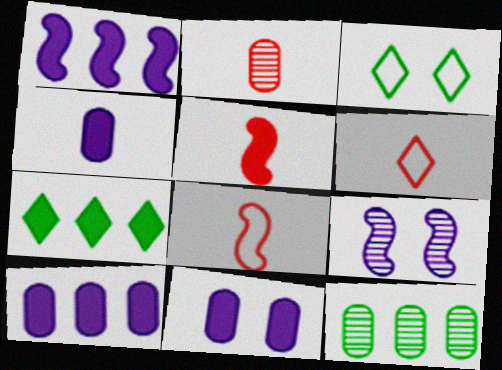[[1, 2, 3], 
[2, 5, 6], 
[4, 10, 11], 
[5, 7, 11]]